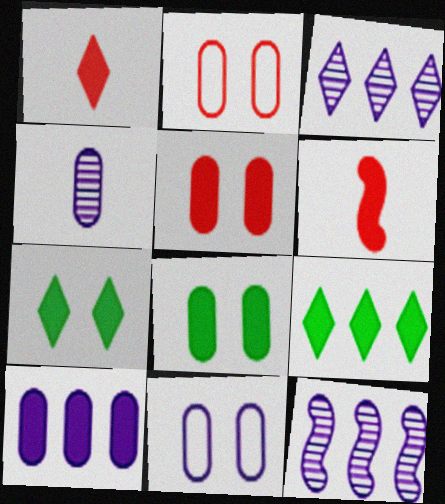[[4, 10, 11], 
[6, 7, 10]]